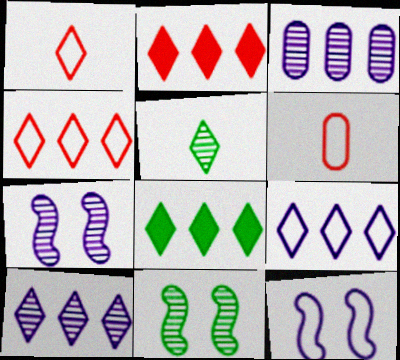[[4, 8, 10], 
[6, 7, 8]]